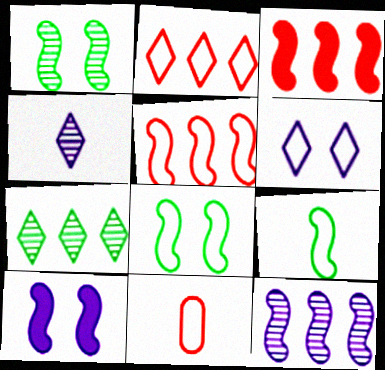[[7, 10, 11]]